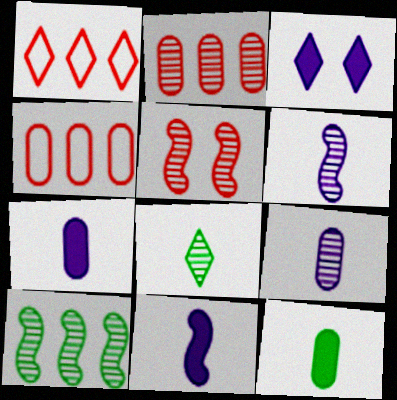[[1, 3, 8], 
[5, 6, 10]]